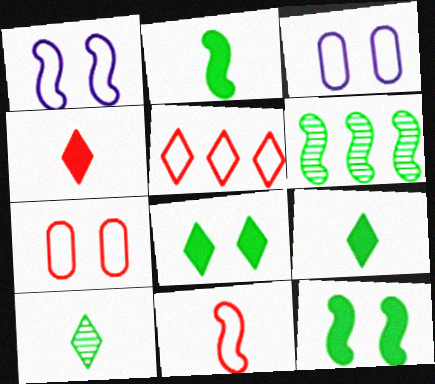[[3, 4, 6], 
[5, 7, 11]]